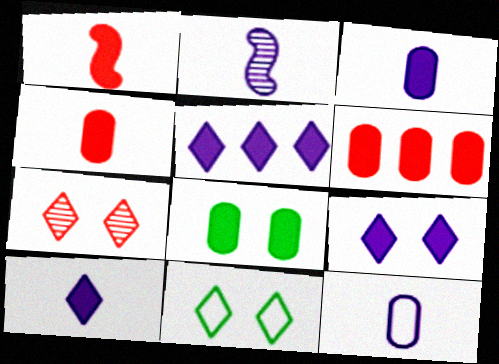[[1, 5, 8], 
[2, 6, 11], 
[2, 10, 12], 
[3, 6, 8], 
[5, 9, 10], 
[7, 9, 11]]